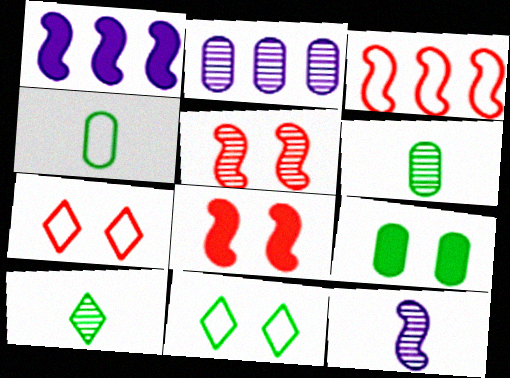[[1, 6, 7], 
[2, 5, 10]]